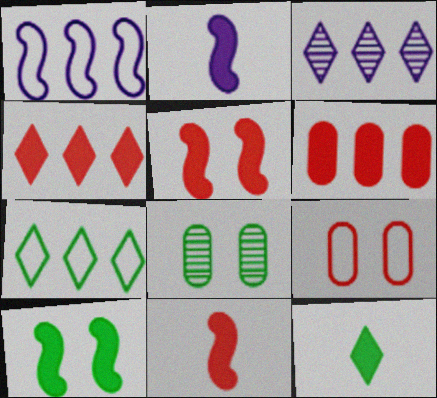[[3, 4, 7]]